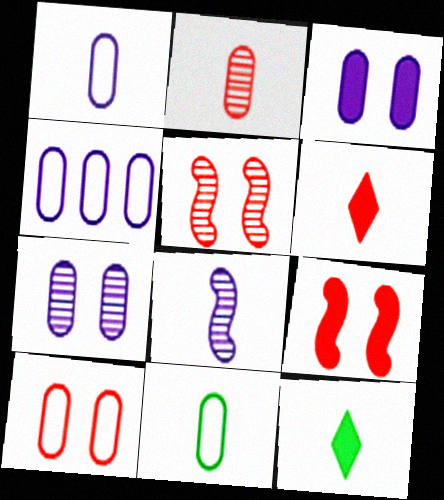[[4, 5, 12], 
[4, 10, 11], 
[6, 8, 11]]